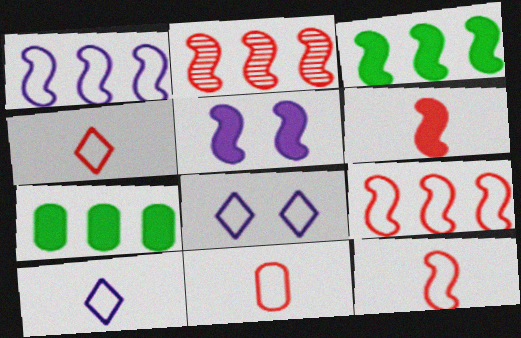[[1, 2, 3], 
[3, 5, 6], 
[4, 11, 12]]